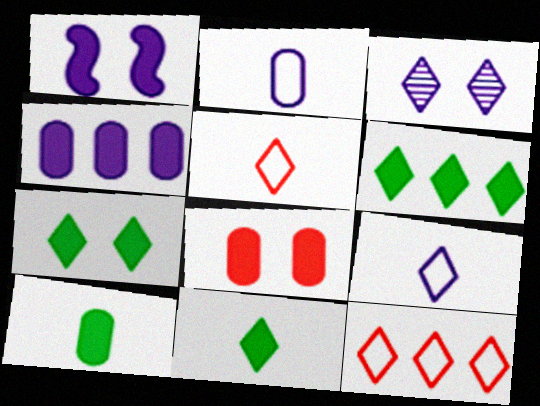[[1, 7, 8], 
[3, 5, 6], 
[3, 11, 12], 
[4, 8, 10], 
[6, 7, 11]]